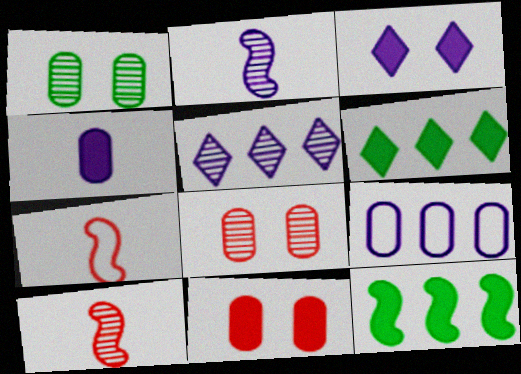[[1, 5, 10], 
[2, 3, 9]]